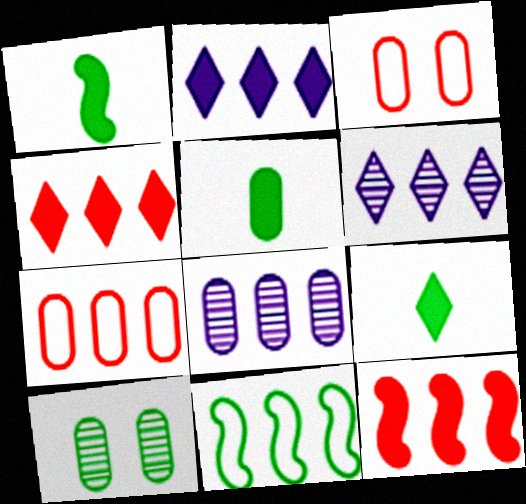[[1, 3, 6], 
[1, 5, 9], 
[3, 5, 8], 
[4, 8, 11], 
[9, 10, 11]]